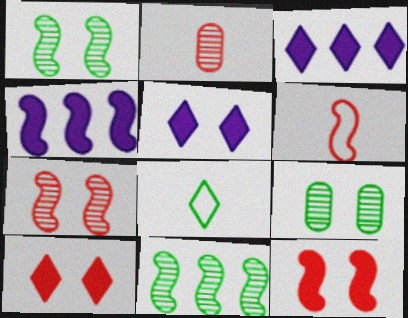[[1, 4, 6], 
[3, 6, 9]]